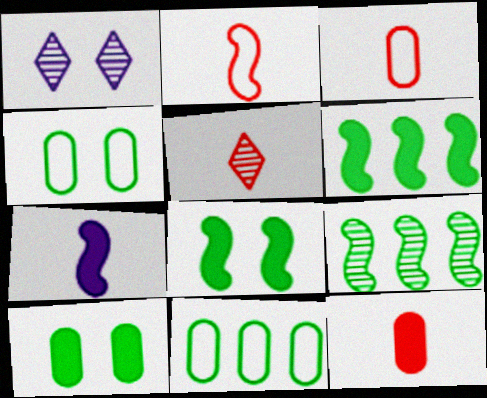[[1, 3, 6], 
[2, 5, 12]]